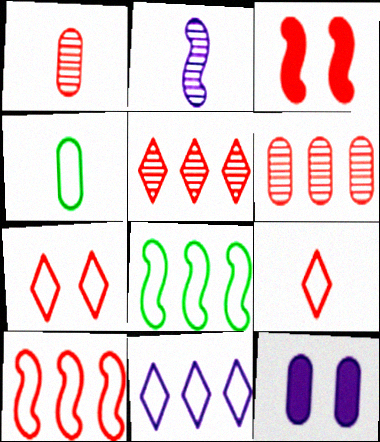[[2, 3, 8], 
[2, 11, 12], 
[3, 6, 9], 
[4, 6, 12]]